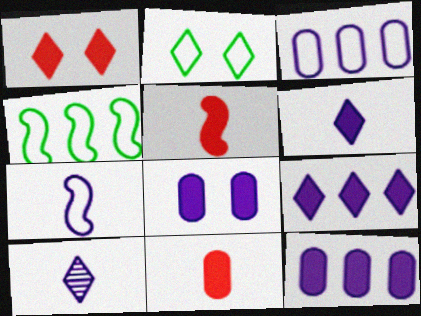[]